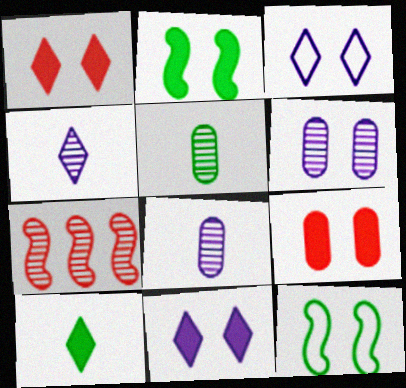[[1, 6, 12], 
[2, 9, 11]]